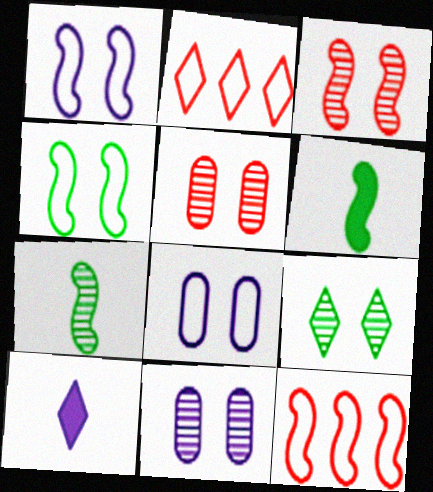[[2, 6, 11], 
[2, 9, 10], 
[3, 9, 11]]